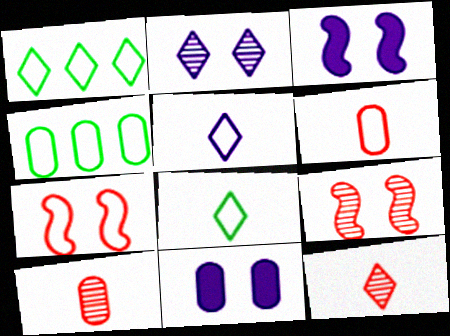[[1, 3, 10], 
[3, 4, 12], 
[4, 5, 7], 
[4, 10, 11]]